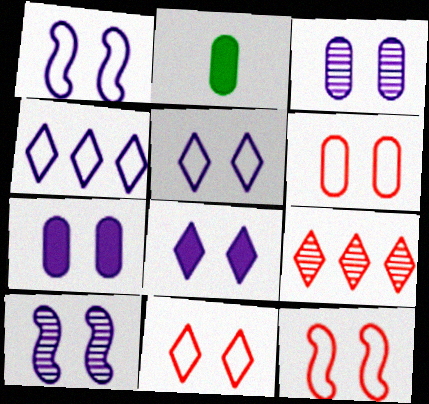[[1, 2, 9], 
[1, 3, 8], 
[5, 7, 10], 
[6, 11, 12]]